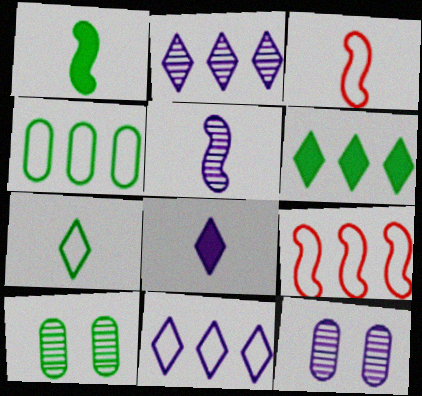[[1, 3, 5], 
[2, 5, 12], 
[3, 6, 12], 
[4, 9, 11], 
[8, 9, 10]]